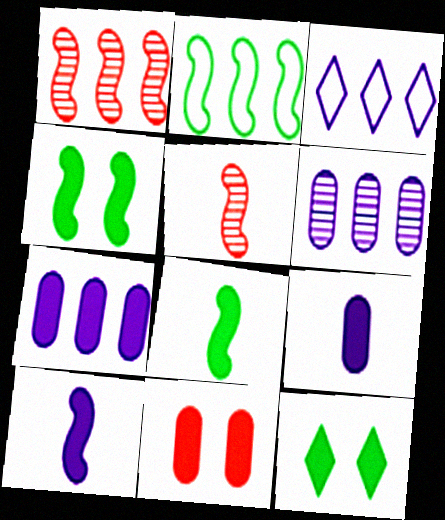[]